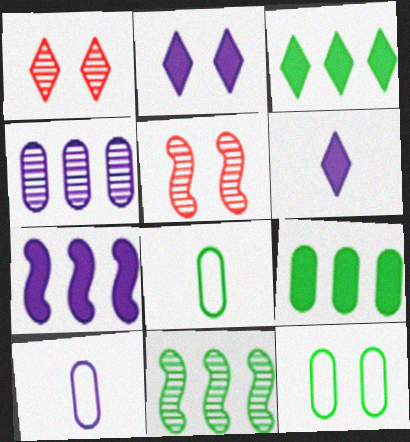[[1, 7, 8], 
[2, 5, 12], 
[3, 5, 10]]